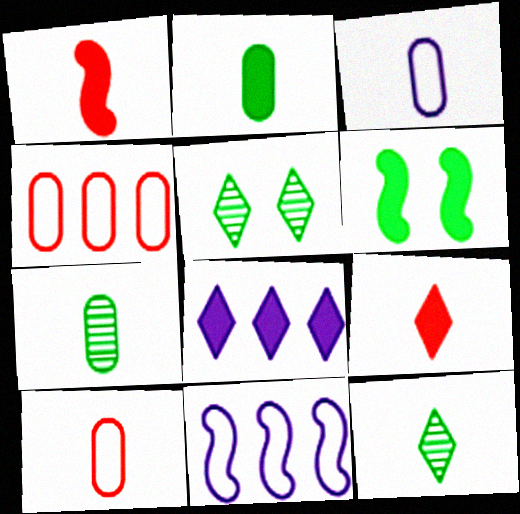[[1, 3, 12]]